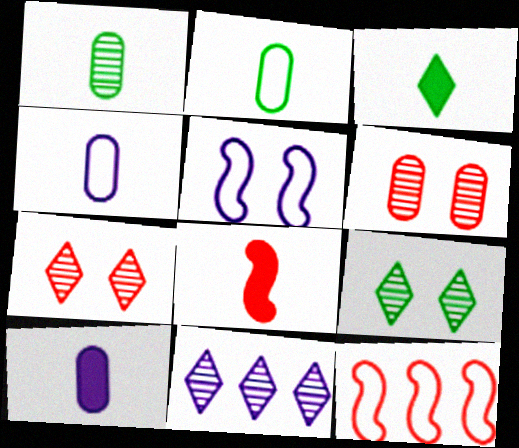[[3, 8, 10], 
[5, 10, 11], 
[9, 10, 12]]